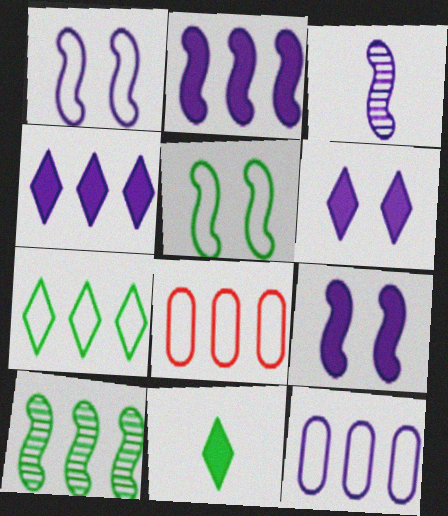[[1, 2, 3], 
[3, 6, 12], 
[4, 8, 10]]